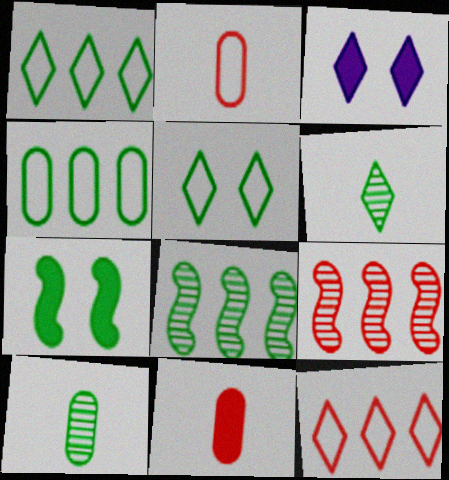[[1, 7, 10], 
[2, 3, 8], 
[3, 6, 12], 
[4, 6, 7]]